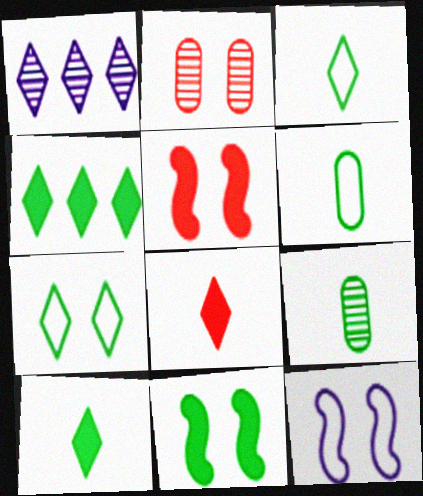[[1, 5, 6], 
[1, 7, 8]]